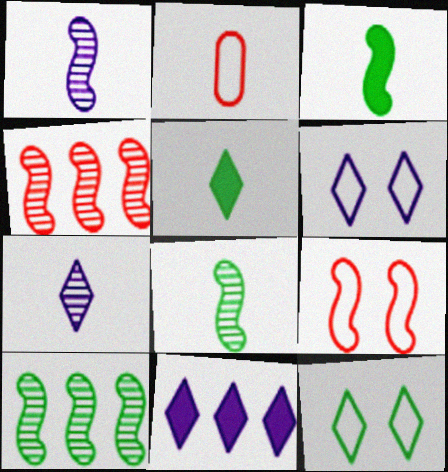[[1, 2, 5], 
[2, 3, 7], 
[6, 7, 11]]